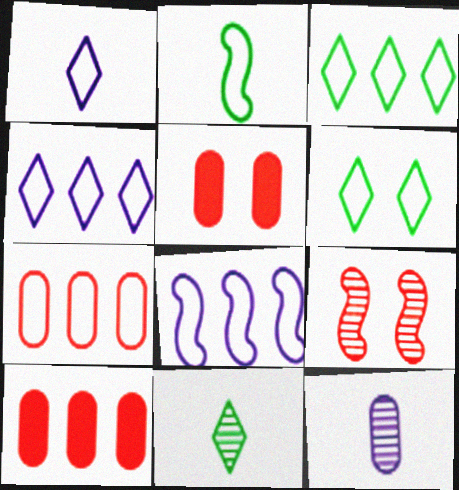[[3, 7, 8], 
[5, 8, 11]]